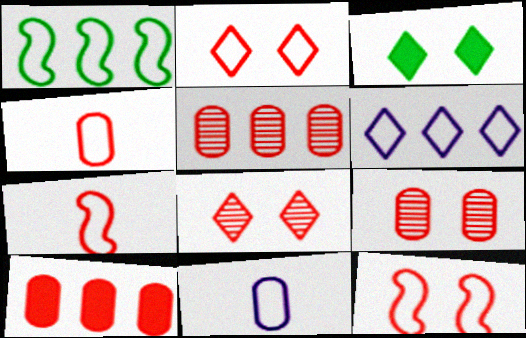[[1, 2, 11], 
[4, 9, 10], 
[7, 8, 10]]